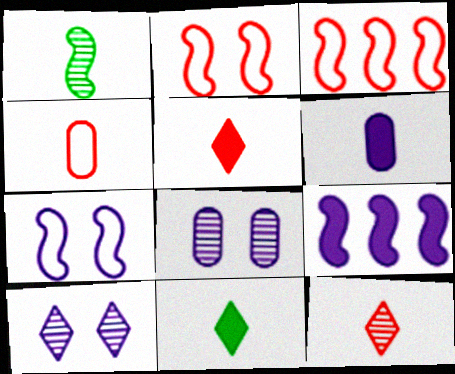[[1, 2, 9], 
[3, 8, 11]]